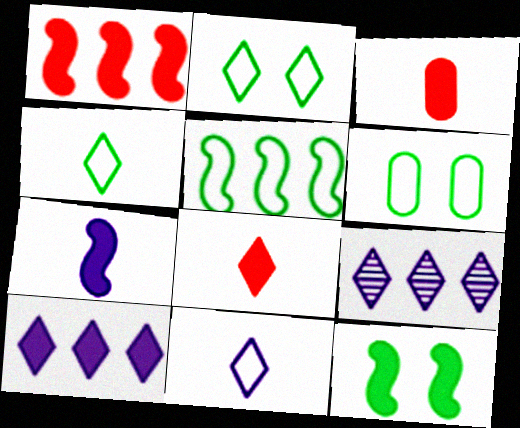[[1, 7, 12], 
[2, 8, 9], 
[3, 10, 12], 
[4, 5, 6]]